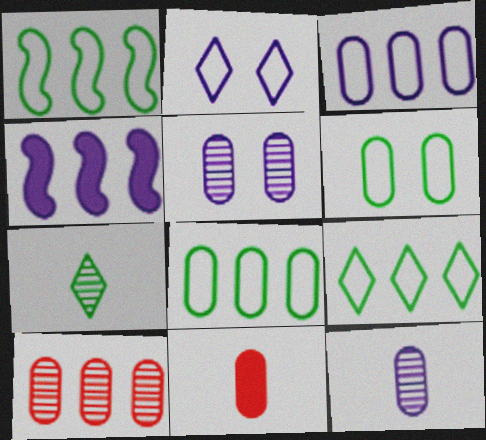[[1, 8, 9], 
[2, 4, 12], 
[4, 9, 10], 
[5, 8, 11]]